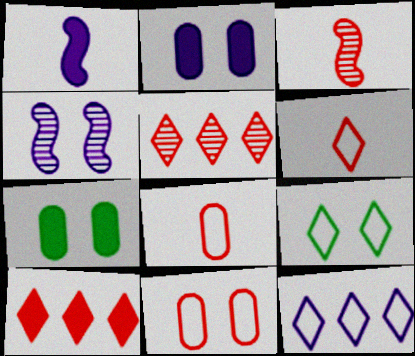[[1, 7, 10], 
[3, 7, 12], 
[3, 10, 11], 
[6, 9, 12]]